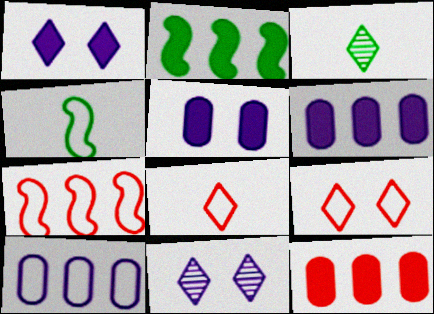[[3, 5, 7], 
[4, 9, 10], 
[4, 11, 12]]